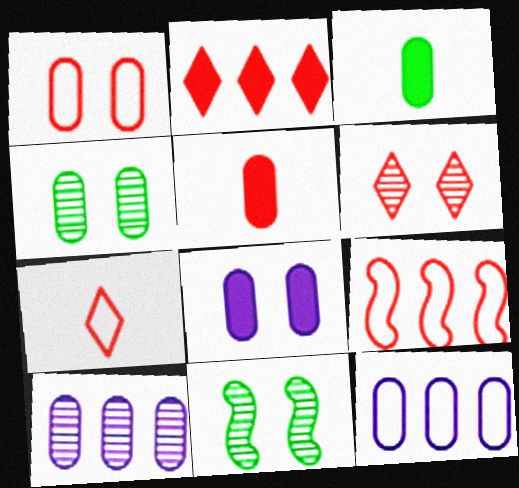[[1, 3, 10], 
[1, 4, 8], 
[1, 7, 9], 
[2, 6, 7], 
[4, 5, 12], 
[5, 6, 9]]